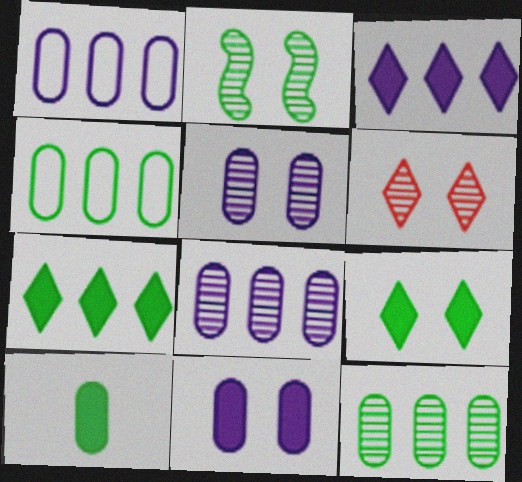[[2, 5, 6]]